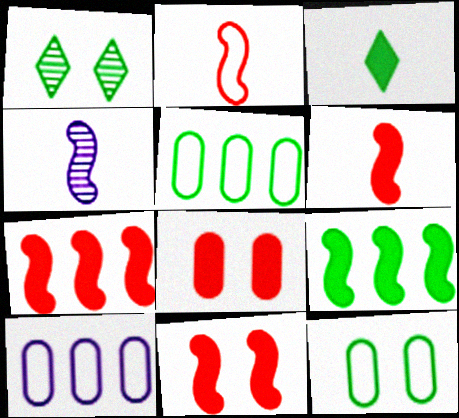[[1, 6, 10], 
[6, 7, 11]]